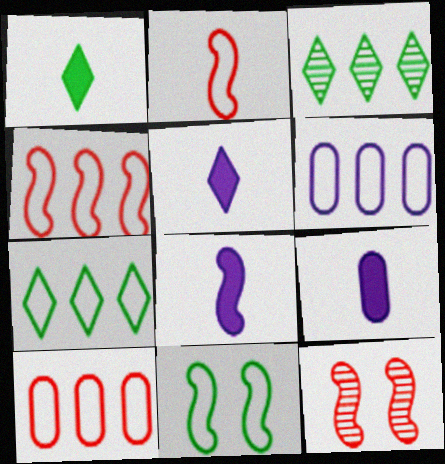[[1, 6, 12], 
[4, 6, 7], 
[5, 8, 9], 
[7, 9, 12]]